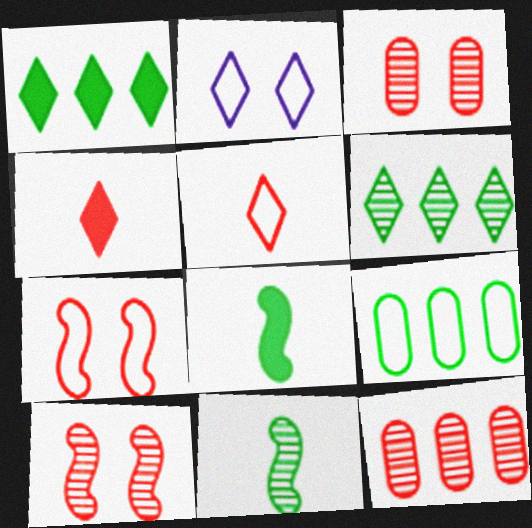[[2, 4, 6], 
[2, 8, 12], 
[4, 7, 12]]